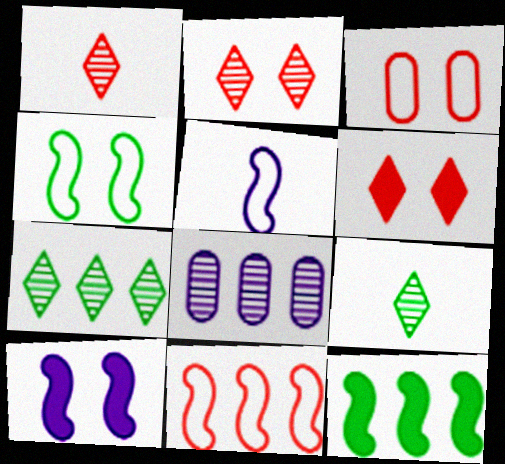[[4, 5, 11]]